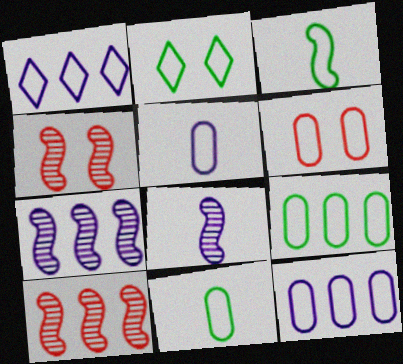[[1, 3, 6], 
[2, 3, 9], 
[5, 6, 9], 
[6, 11, 12]]